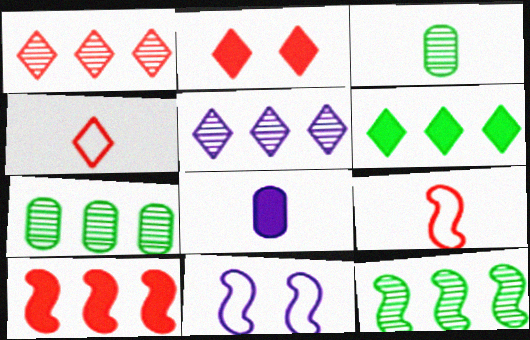[[1, 2, 4], 
[5, 8, 11]]